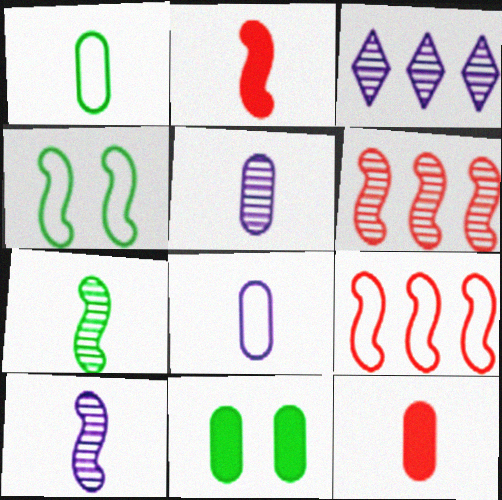[[1, 5, 12], 
[3, 4, 12]]